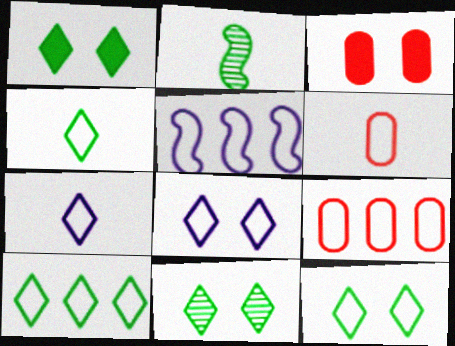[[1, 11, 12], 
[4, 10, 12], 
[5, 6, 12], 
[5, 9, 10]]